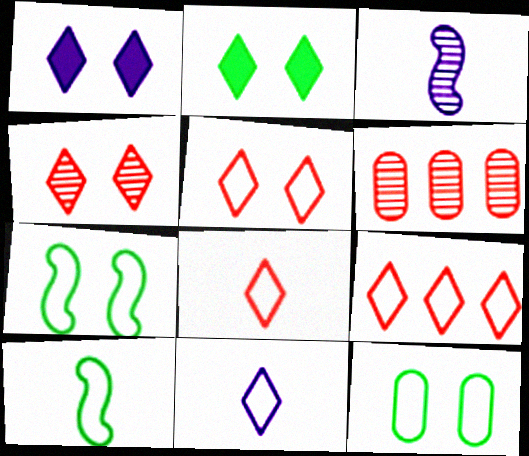[[1, 6, 10], 
[5, 8, 9]]